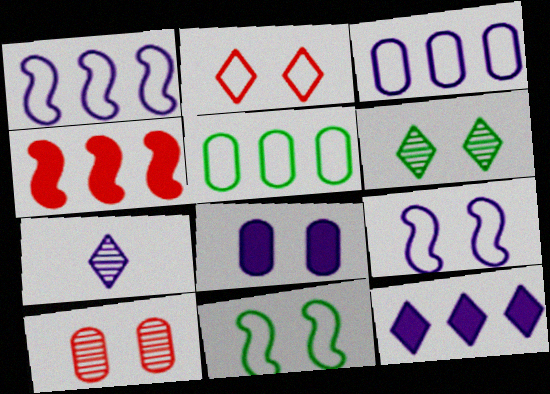[[1, 7, 8]]